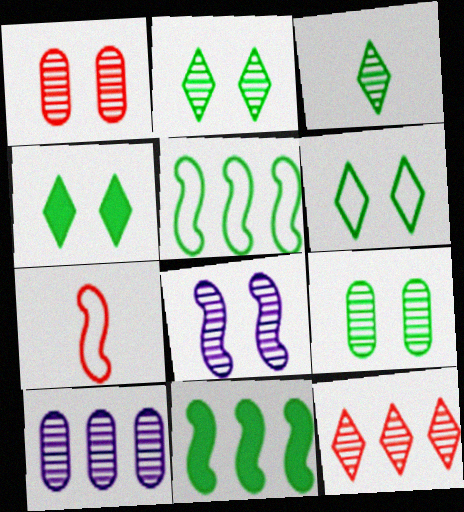[[1, 2, 8], 
[2, 4, 6], 
[4, 7, 10], 
[7, 8, 11]]